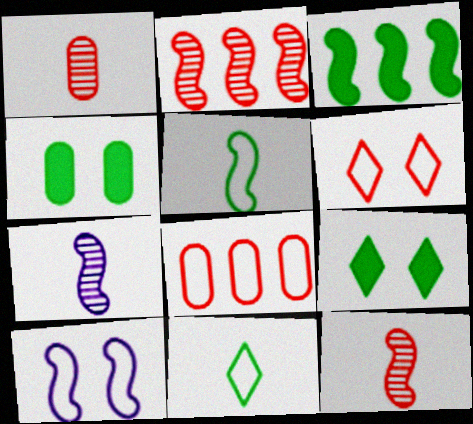[[3, 10, 12], 
[7, 8, 9], 
[8, 10, 11]]